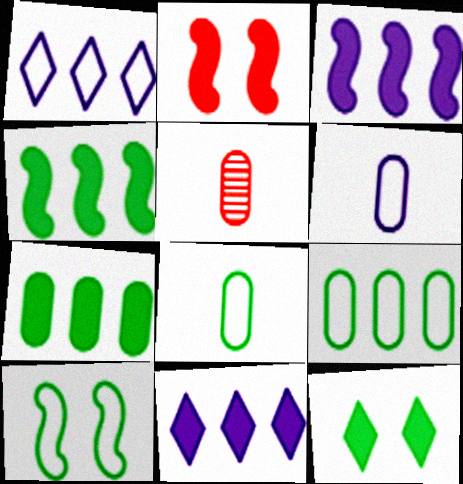[[5, 10, 11]]